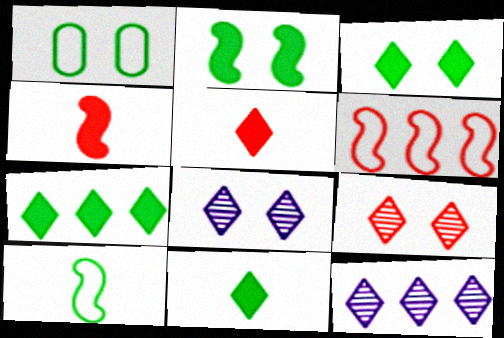[[1, 4, 12], 
[3, 7, 11]]